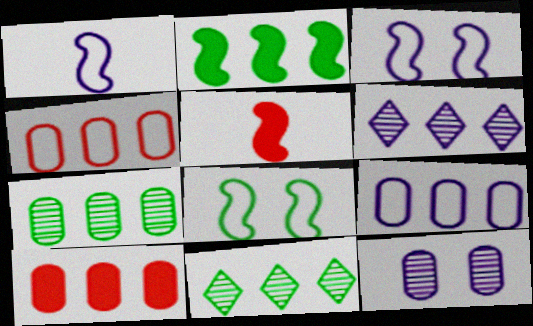[[2, 4, 6], 
[7, 9, 10]]